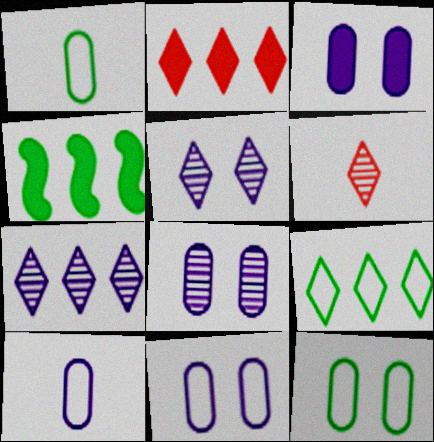[[2, 7, 9], 
[3, 8, 11], 
[4, 6, 11]]